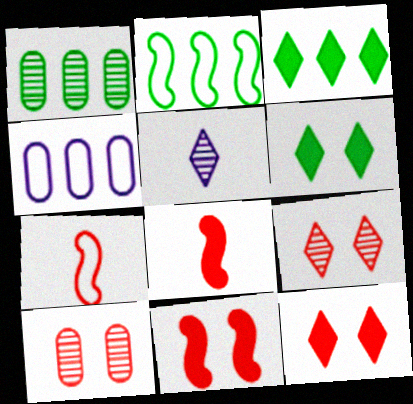[[1, 2, 3]]